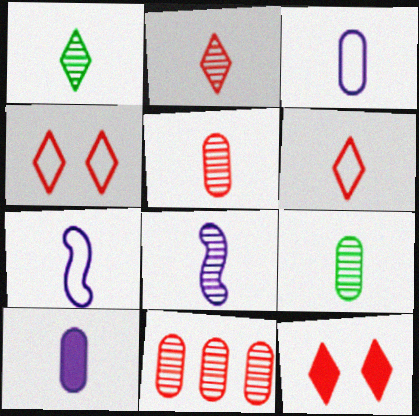[[1, 5, 8], 
[2, 8, 9]]